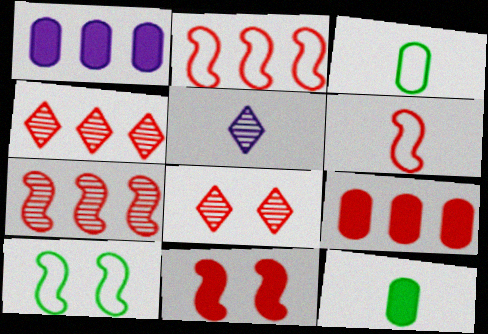[[2, 4, 9], 
[5, 6, 12], 
[5, 9, 10], 
[6, 7, 11], 
[6, 8, 9]]